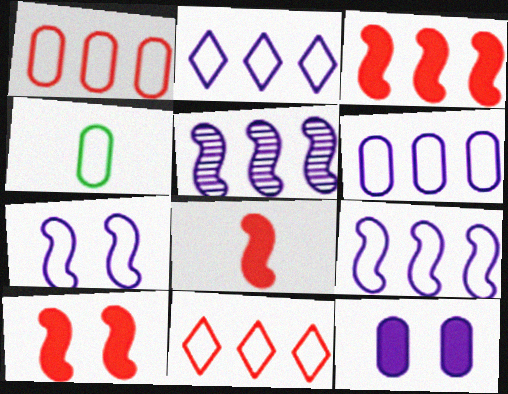[[2, 6, 9], 
[3, 8, 10], 
[4, 7, 11]]